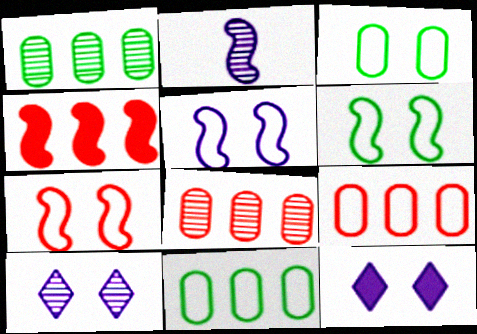[[2, 4, 6], 
[5, 6, 7]]